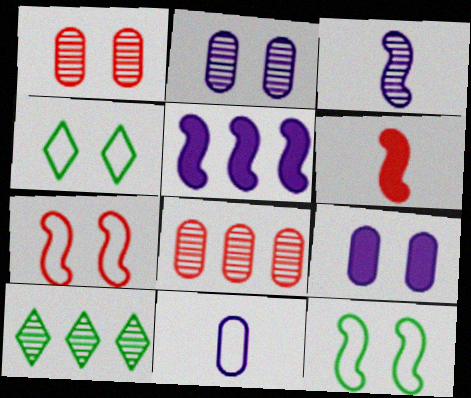[[1, 3, 10]]